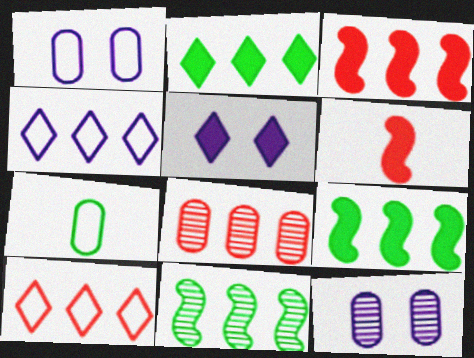[[3, 8, 10], 
[4, 8, 9]]